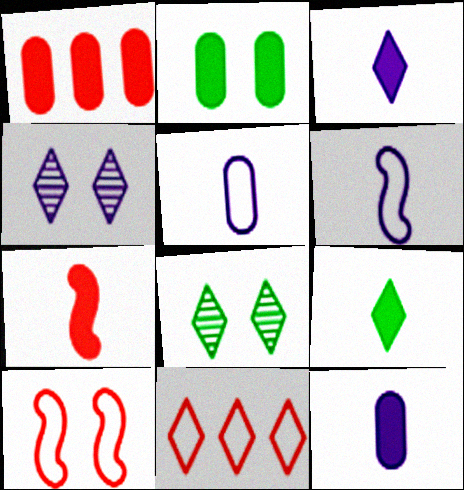[[1, 2, 12], 
[1, 6, 8], 
[2, 4, 10], 
[3, 8, 11], 
[4, 9, 11], 
[7, 9, 12]]